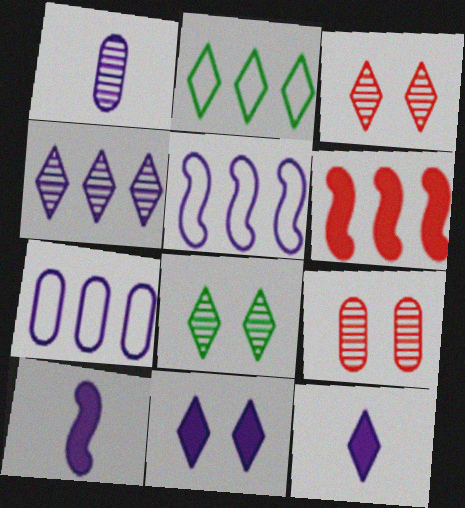[[1, 5, 11], 
[2, 3, 12], 
[2, 9, 10]]